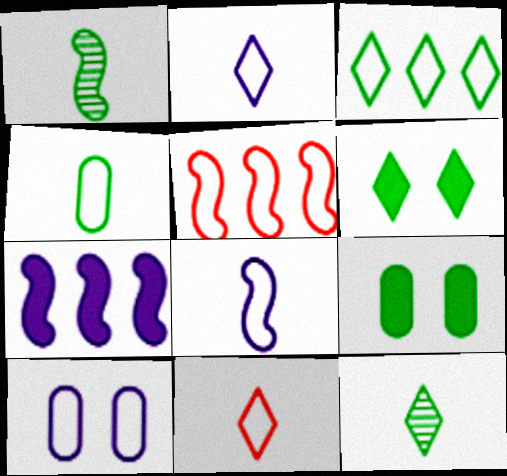[[1, 3, 9], 
[3, 6, 12], 
[4, 8, 11]]